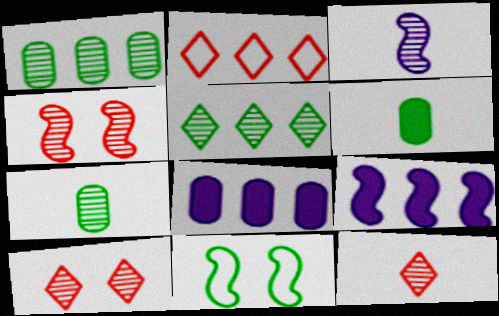[[1, 2, 9], 
[1, 3, 10], 
[3, 7, 12], 
[5, 6, 11], 
[8, 11, 12]]